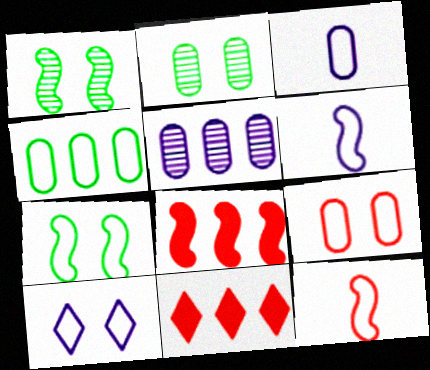[[1, 3, 11], 
[1, 6, 8], 
[2, 6, 11], 
[3, 4, 9], 
[4, 10, 12], 
[7, 9, 10]]